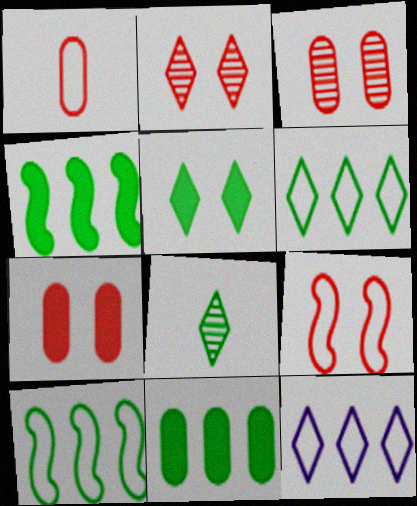[[2, 7, 9], 
[5, 6, 8]]